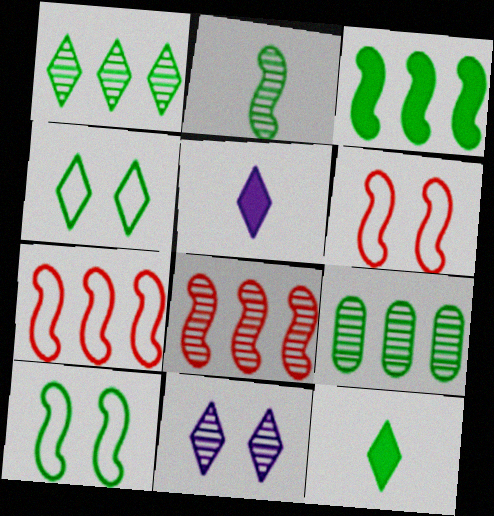[[1, 4, 12], 
[2, 3, 10], 
[5, 6, 9], 
[9, 10, 12]]